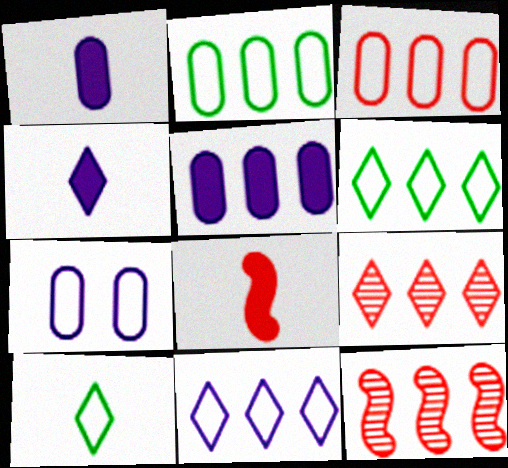[[5, 6, 12]]